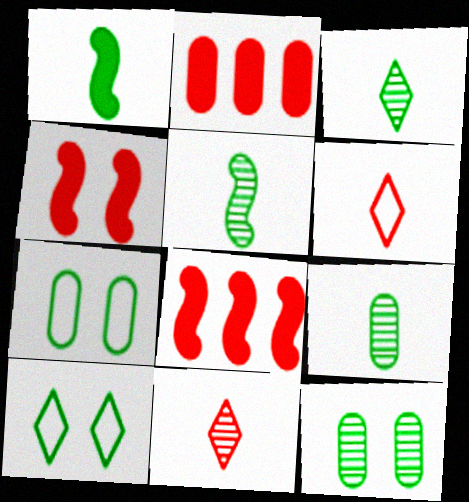[[3, 5, 9]]